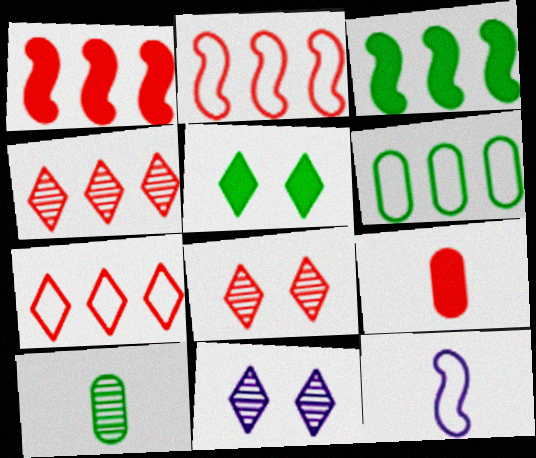[[2, 8, 9]]